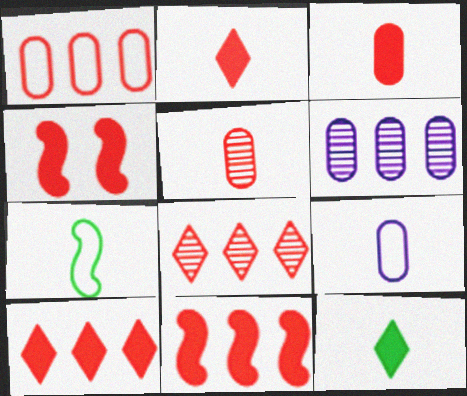[[1, 8, 11], 
[3, 4, 10]]